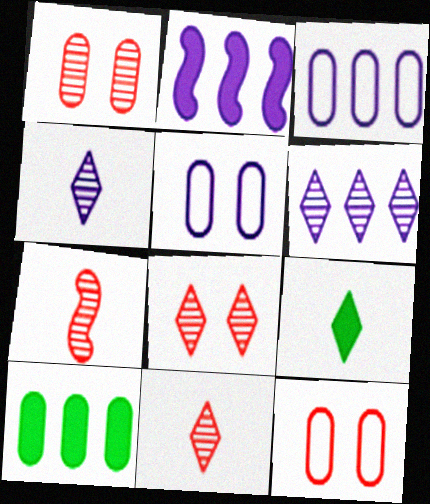[[2, 3, 6], 
[2, 4, 5]]